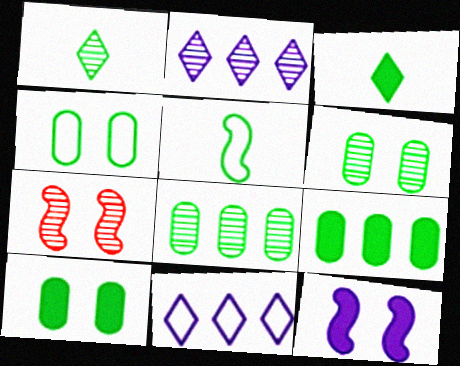[[4, 6, 10]]